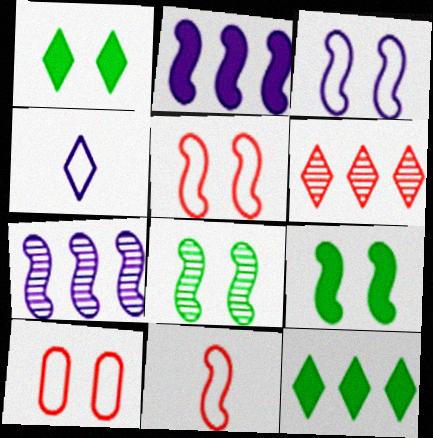[[1, 4, 6], 
[2, 8, 11], 
[7, 9, 11]]